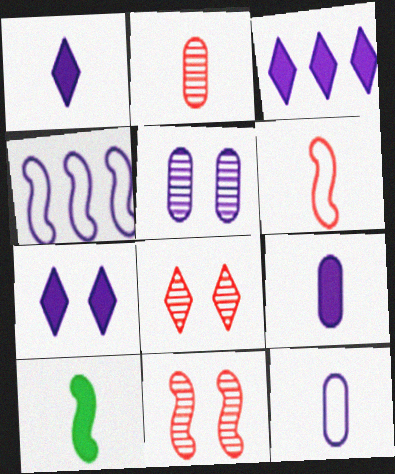[[1, 3, 7], 
[1, 4, 5], 
[4, 10, 11]]